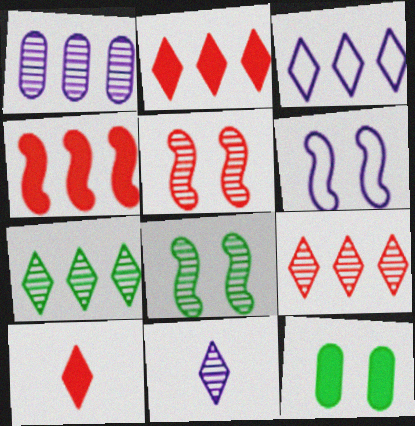[[2, 3, 7]]